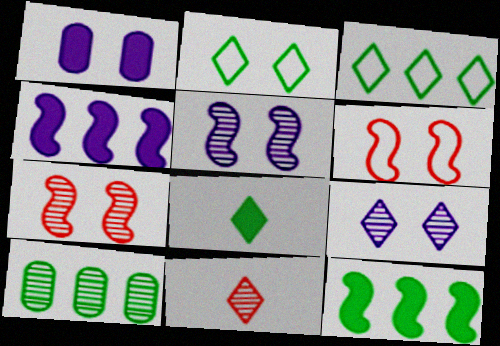[[1, 2, 7], 
[3, 10, 12], 
[5, 10, 11]]